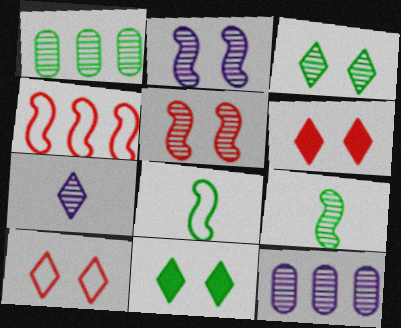[[1, 3, 9], 
[1, 5, 7], 
[1, 8, 11], 
[2, 7, 12], 
[6, 8, 12]]